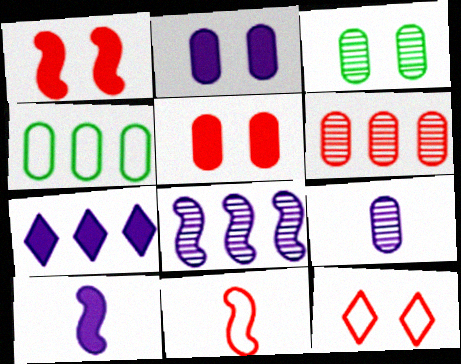[[2, 7, 10], 
[3, 6, 9], 
[3, 7, 11], 
[4, 5, 9]]